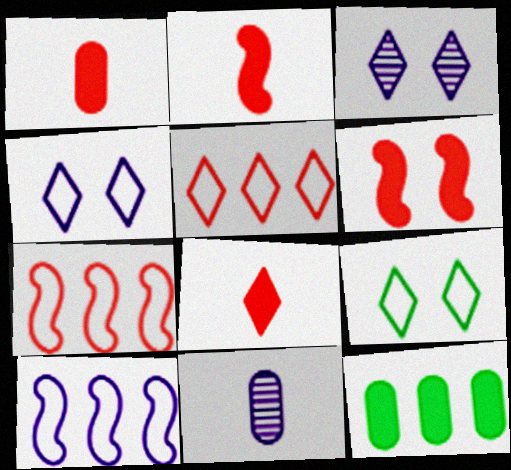[[1, 2, 8]]